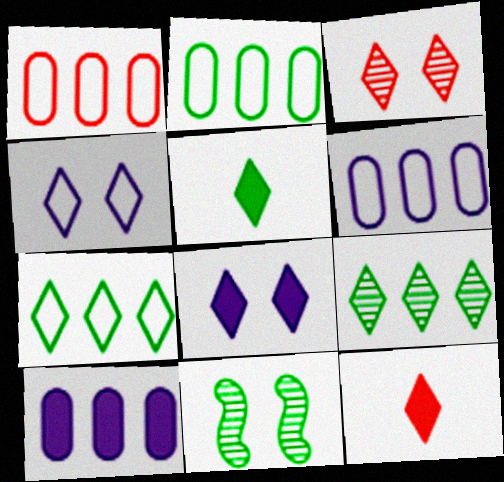[[1, 2, 6], 
[2, 5, 11], 
[4, 9, 12], 
[6, 11, 12]]